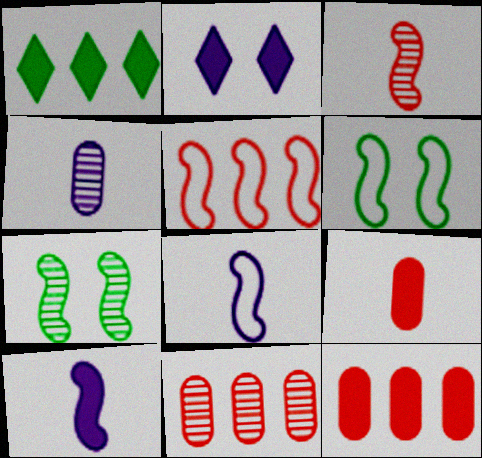[[5, 6, 8], 
[5, 7, 10]]